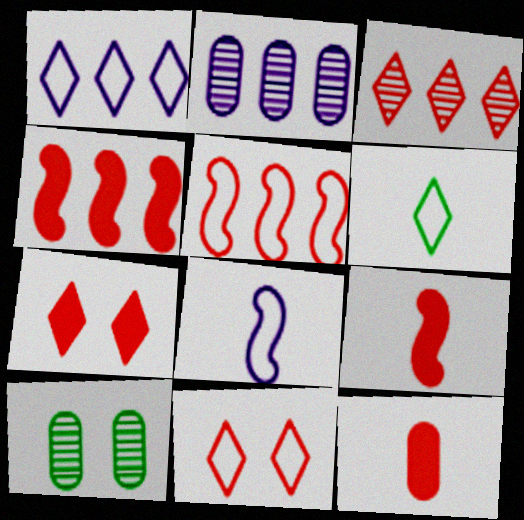[[1, 6, 11], 
[1, 9, 10], 
[4, 7, 12]]